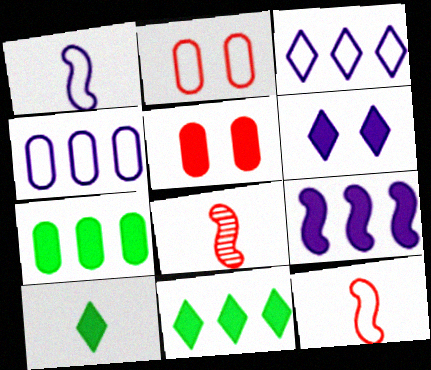[[5, 9, 10]]